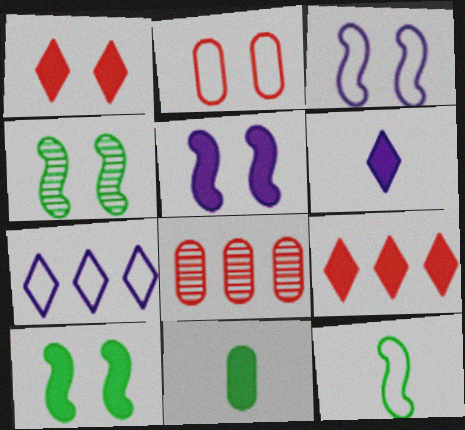[[2, 7, 12], 
[5, 9, 11]]